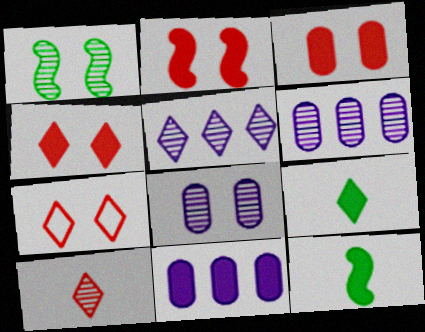[[1, 6, 10], 
[2, 3, 4], 
[2, 9, 11], 
[4, 11, 12], 
[5, 7, 9], 
[6, 7, 12]]